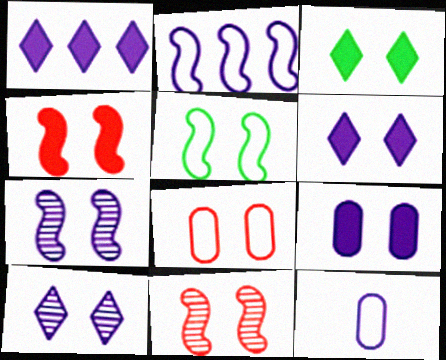[[1, 7, 12], 
[3, 4, 9], 
[3, 7, 8], 
[4, 5, 7]]